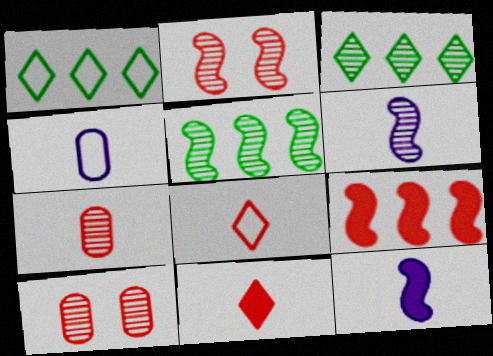[[1, 10, 12], 
[2, 5, 6], 
[3, 6, 10], 
[8, 9, 10]]